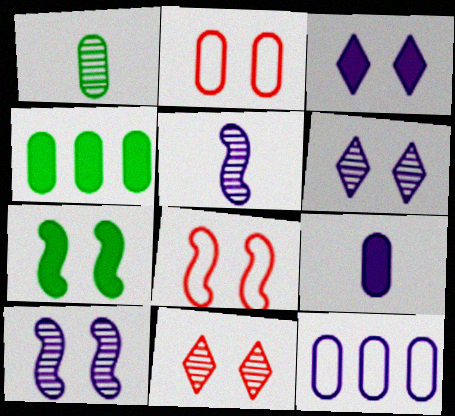[[2, 6, 7], 
[3, 5, 12], 
[7, 8, 10]]